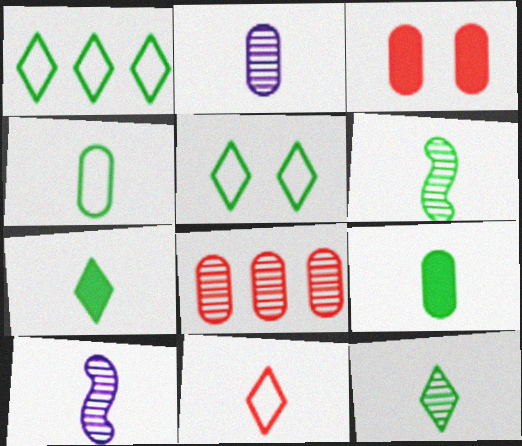[[1, 3, 10], 
[4, 6, 7], 
[9, 10, 11]]